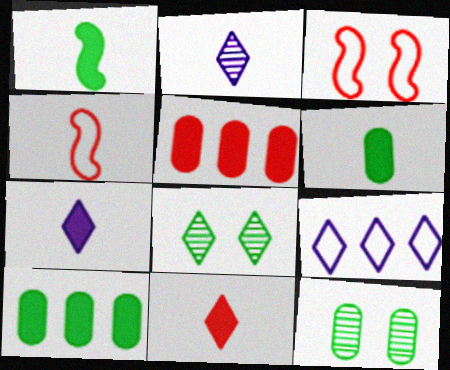[[2, 3, 10], 
[2, 4, 6], 
[8, 9, 11]]